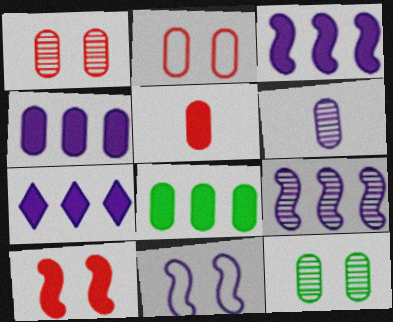[[2, 6, 8], 
[3, 4, 7], 
[6, 7, 11]]